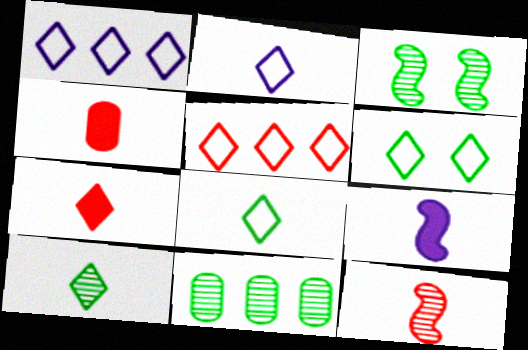[[1, 3, 4], 
[2, 5, 6], 
[2, 7, 10], 
[3, 10, 11]]